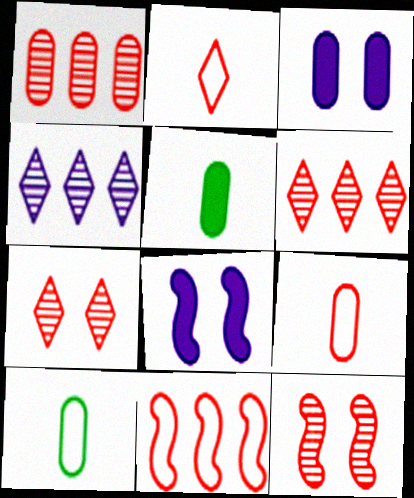[[1, 3, 10], 
[6, 8, 10]]